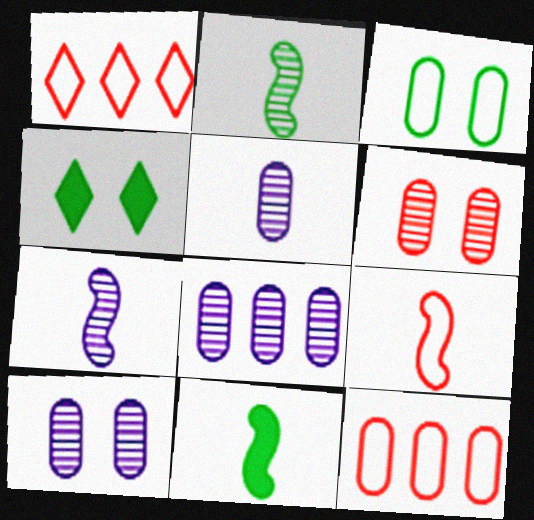[[1, 10, 11], 
[4, 7, 12], 
[4, 8, 9], 
[5, 8, 10], 
[7, 9, 11]]